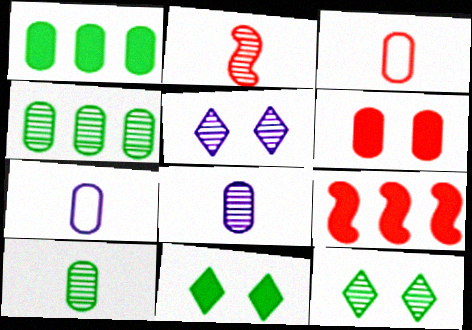[[2, 4, 5], 
[4, 6, 7], 
[7, 9, 12]]